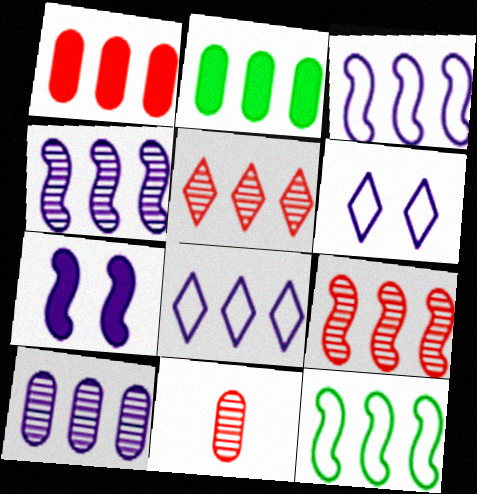[[2, 3, 5], 
[2, 8, 9]]